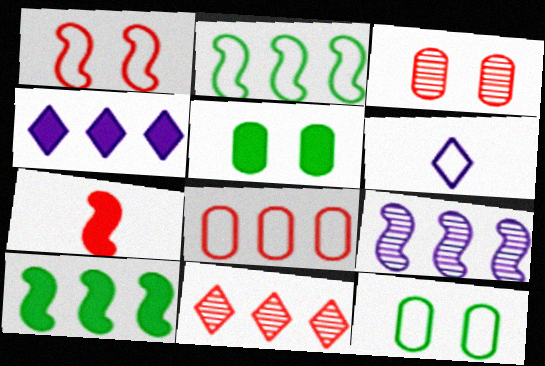[[3, 6, 10], 
[4, 5, 7]]